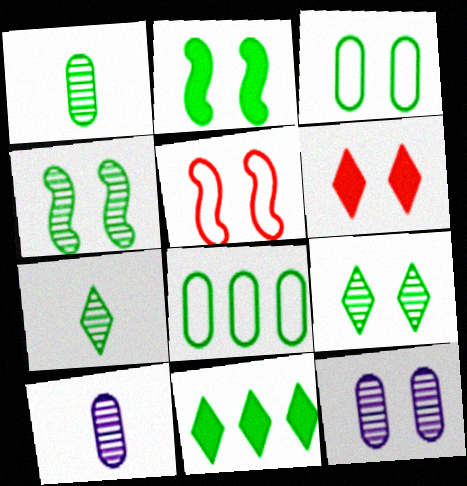[[2, 3, 9], 
[2, 7, 8], 
[5, 10, 11]]